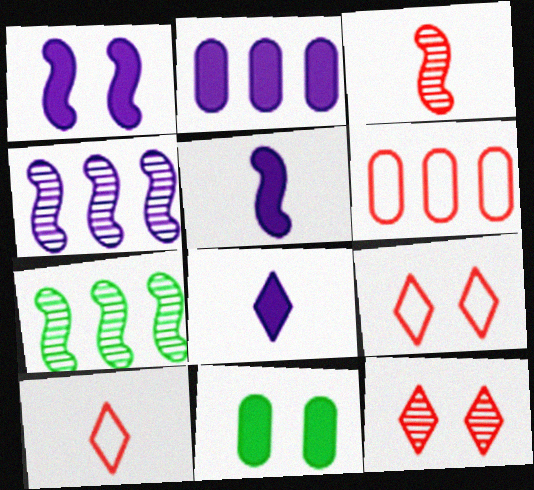[[1, 2, 8], 
[4, 10, 11]]